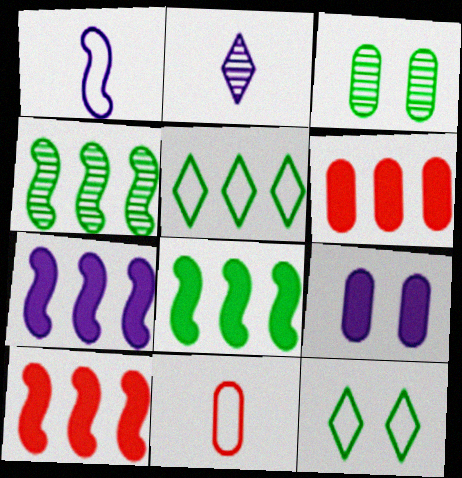[[7, 8, 10]]